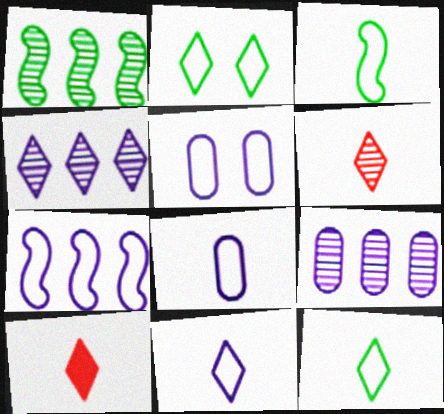[[1, 5, 10], 
[2, 4, 10], 
[5, 7, 11]]